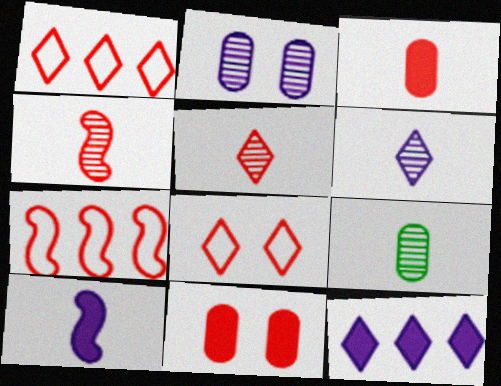[[1, 4, 11], 
[4, 6, 9], 
[5, 7, 11]]